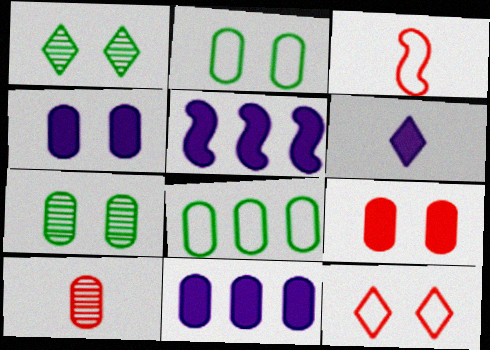[[1, 3, 11], 
[2, 10, 11], 
[4, 5, 6], 
[4, 8, 10]]